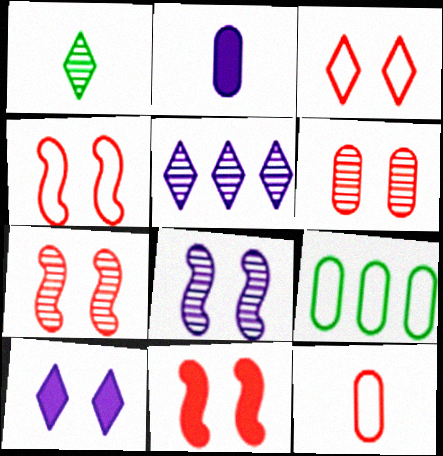[[2, 6, 9], 
[3, 6, 11], 
[4, 7, 11]]